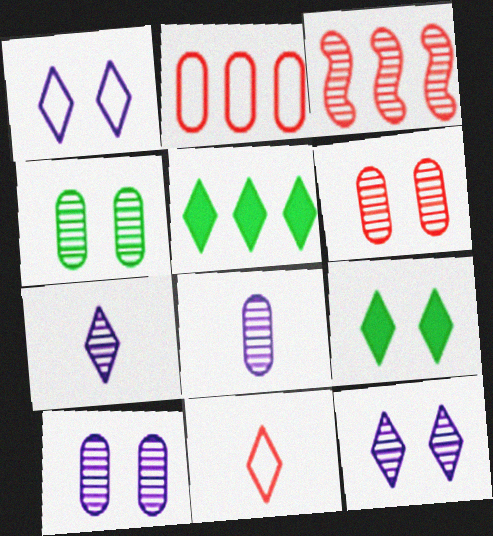[[3, 4, 7], 
[4, 6, 10], 
[5, 11, 12]]